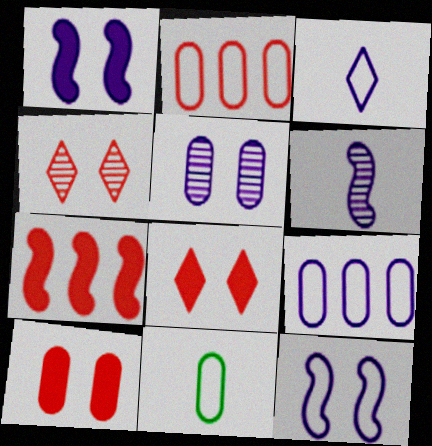[[3, 9, 12]]